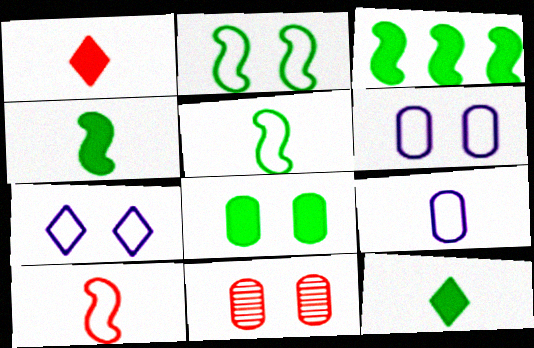[[3, 8, 12], 
[6, 8, 11]]